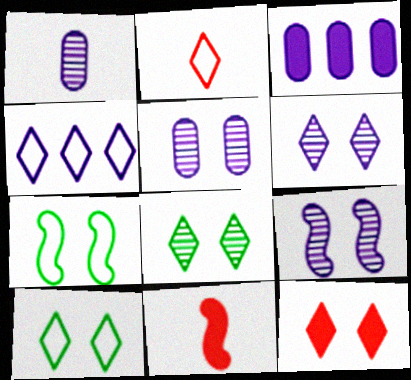[[2, 4, 10], 
[5, 6, 9], 
[5, 7, 12], 
[6, 10, 12]]